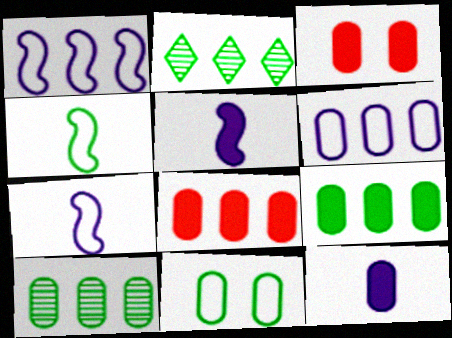[[1, 2, 8], 
[2, 3, 7], 
[3, 9, 12], 
[6, 8, 10]]